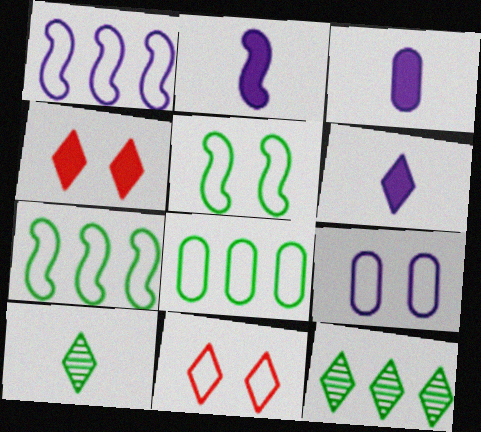[[2, 3, 6], 
[5, 9, 11], 
[6, 11, 12]]